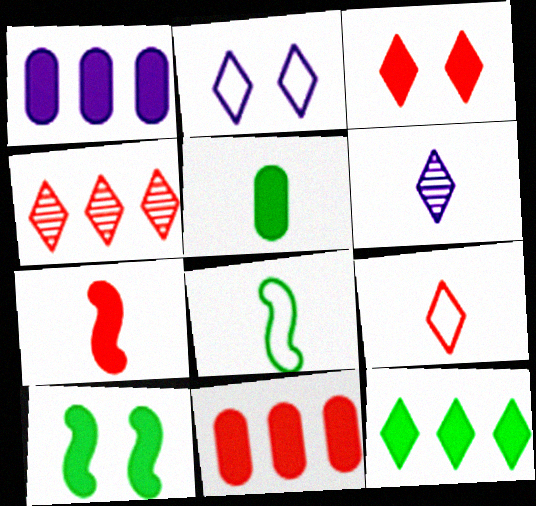[[3, 4, 9], 
[3, 7, 11], 
[5, 10, 12]]